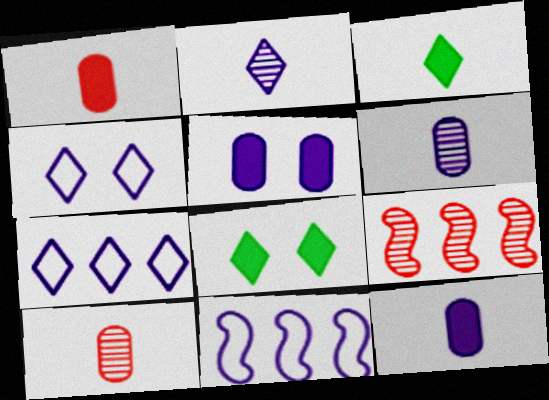[[2, 5, 11], 
[8, 10, 11]]